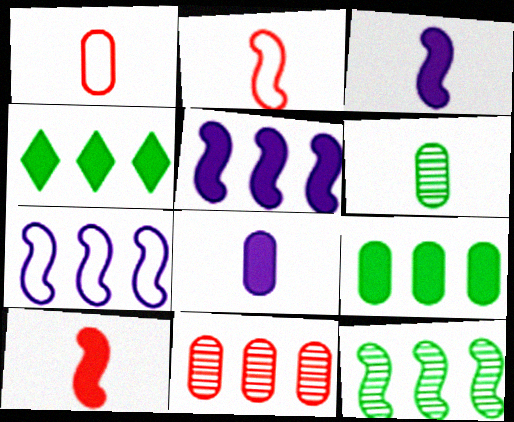[[1, 6, 8], 
[4, 7, 11]]